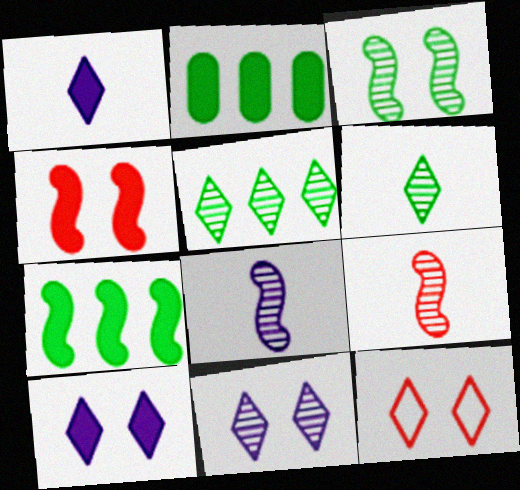[[1, 2, 4], 
[1, 5, 12], 
[2, 8, 12]]